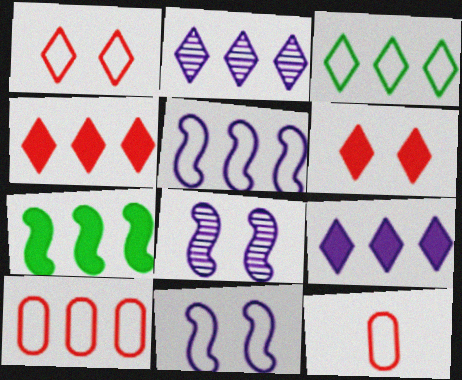[[2, 3, 4], 
[2, 7, 10], 
[3, 5, 10], 
[3, 11, 12]]